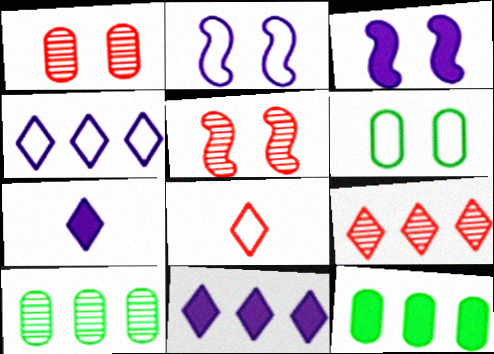[[3, 8, 10]]